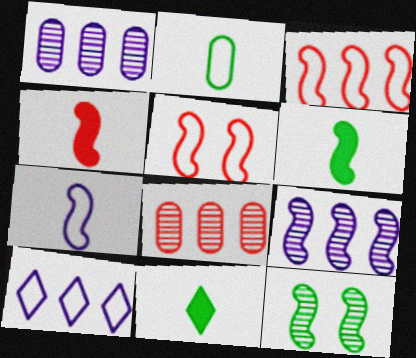[[1, 5, 11], 
[2, 5, 10], 
[5, 6, 9]]